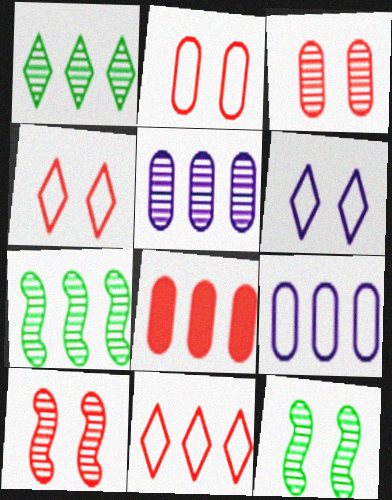[]